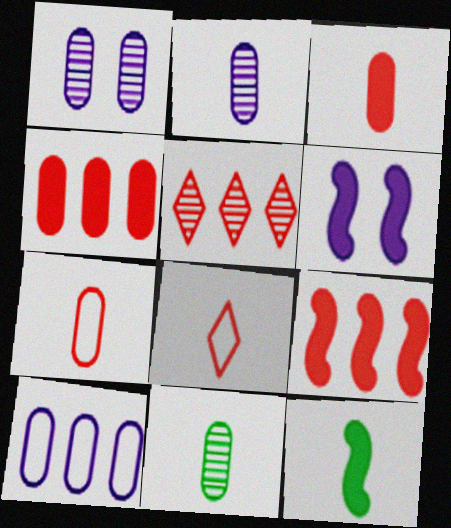[[2, 8, 12], 
[6, 9, 12]]